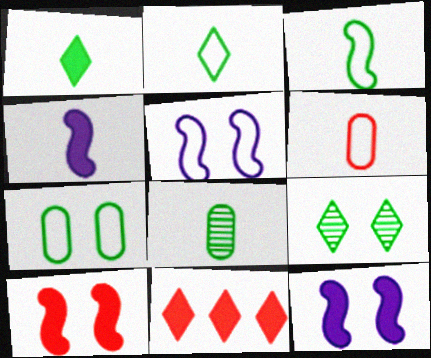[[1, 3, 8], 
[5, 8, 11]]